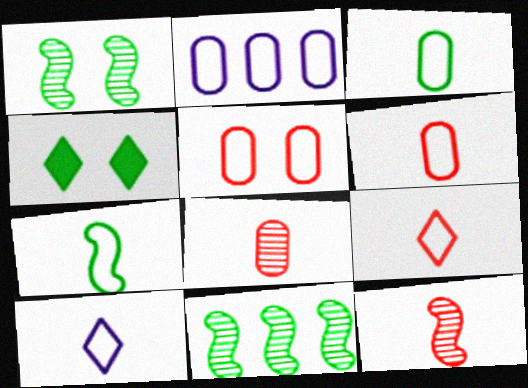[[2, 3, 5], 
[2, 4, 12], 
[3, 4, 11], 
[6, 7, 10]]